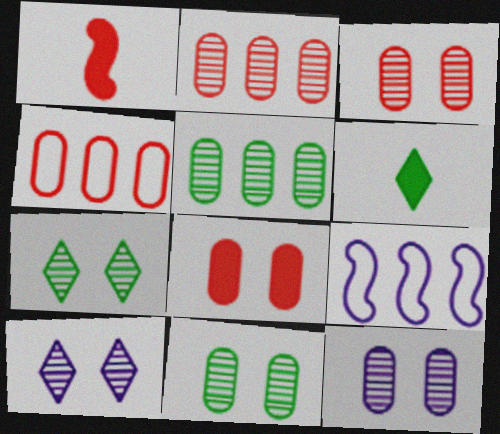[[3, 6, 9], 
[3, 11, 12]]